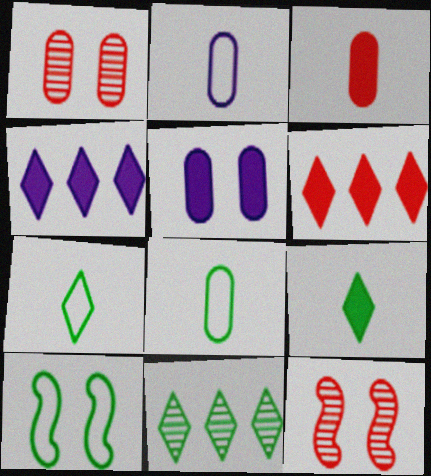[[4, 8, 12]]